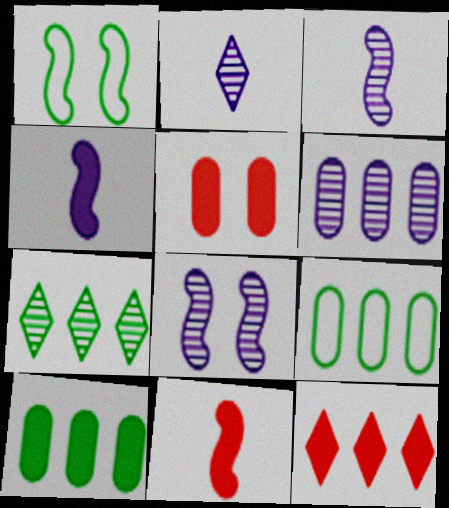[[2, 6, 8], 
[5, 11, 12]]